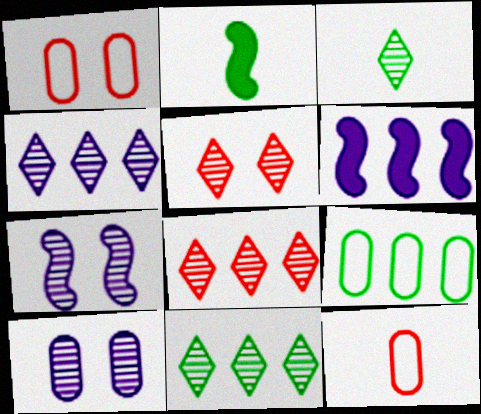[[1, 2, 4], 
[1, 3, 6], 
[3, 4, 5], 
[4, 8, 11], 
[6, 8, 9]]